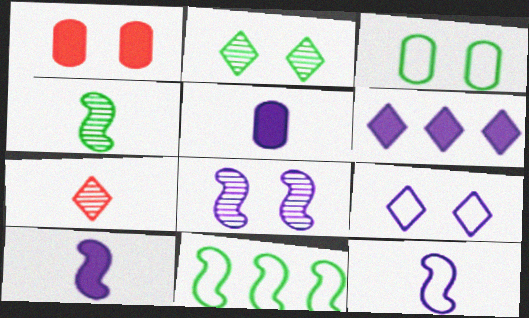[]